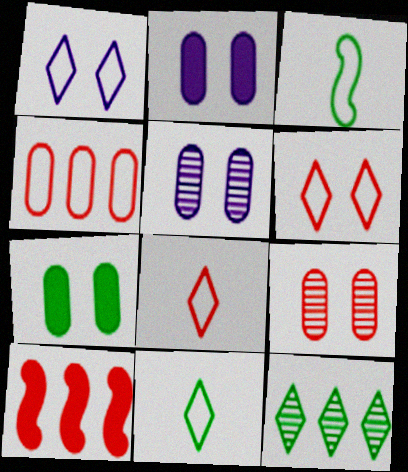[[1, 3, 4], 
[3, 7, 12], 
[5, 10, 11], 
[8, 9, 10]]